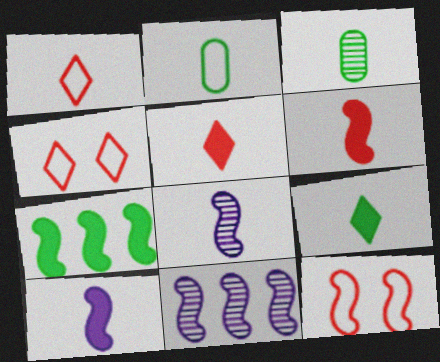[[1, 3, 10], 
[2, 5, 8], 
[7, 8, 12]]